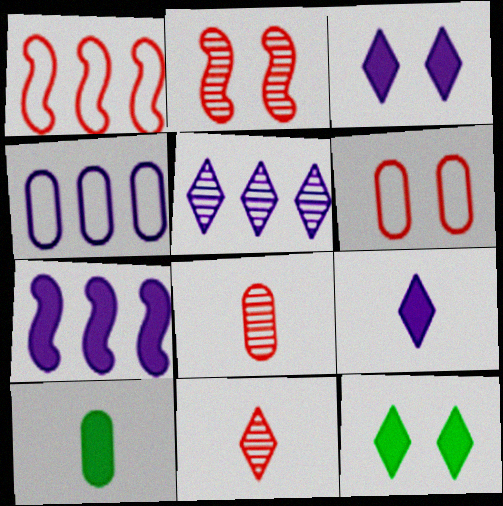[[4, 5, 7]]